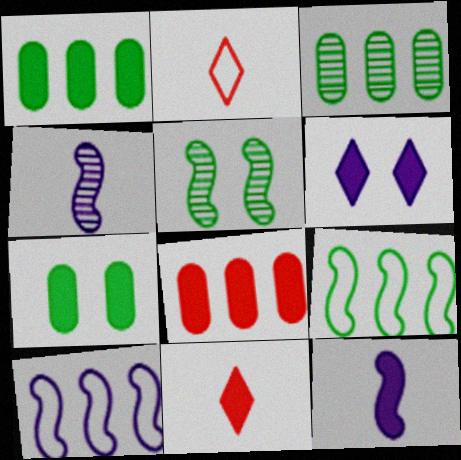[]